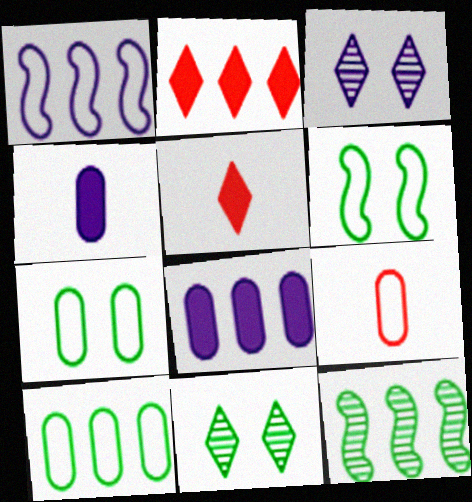[[1, 3, 4]]